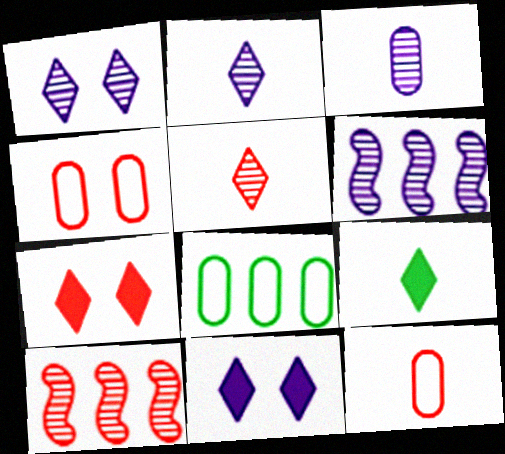[[1, 3, 6], 
[4, 6, 9], 
[7, 10, 12]]